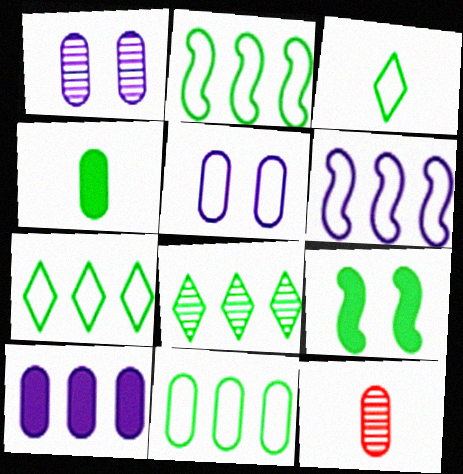[[2, 7, 11]]